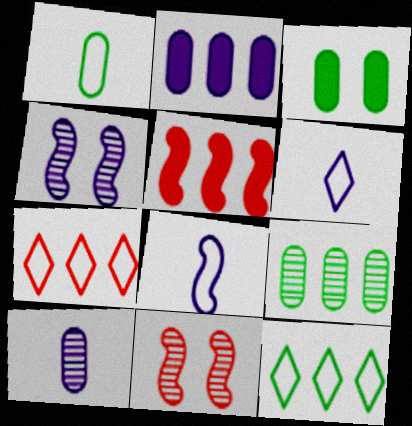[[1, 3, 9], 
[2, 4, 6]]